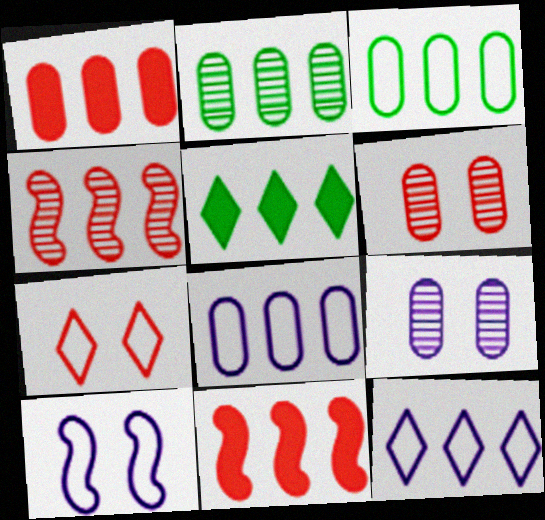[[1, 2, 8], 
[2, 11, 12], 
[4, 5, 8]]